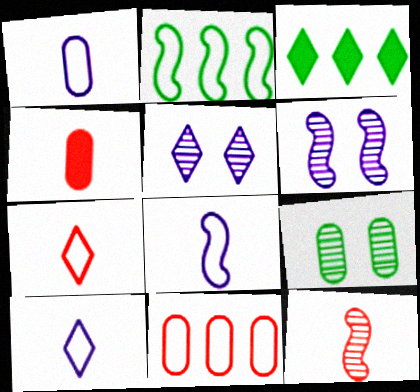[[1, 8, 10], 
[2, 4, 5], 
[3, 5, 7], 
[4, 7, 12]]